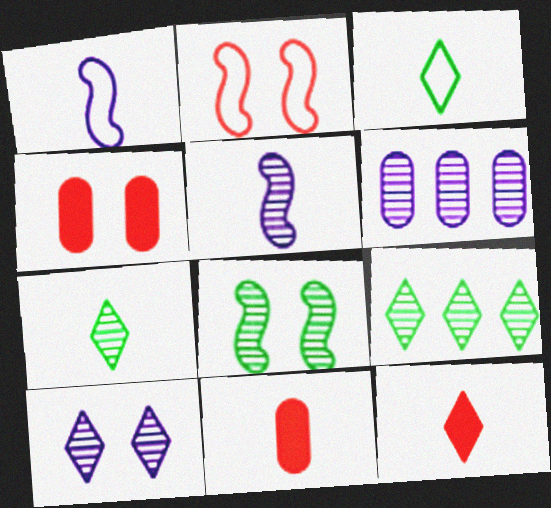[[1, 4, 9], 
[1, 7, 11], 
[3, 5, 11], 
[5, 6, 10]]